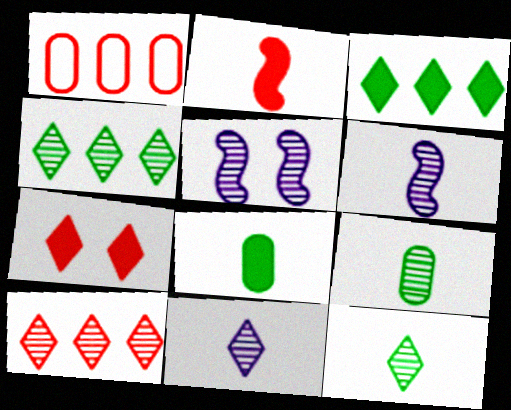[[5, 9, 10]]